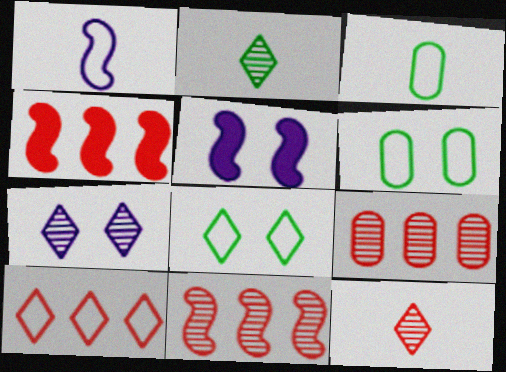[[1, 6, 10], 
[3, 4, 7], 
[4, 9, 10]]